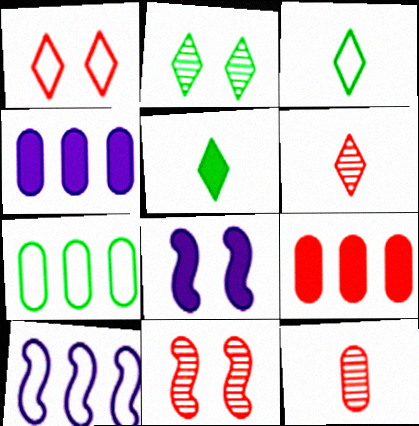[[3, 4, 11], 
[5, 8, 9], 
[6, 7, 8]]